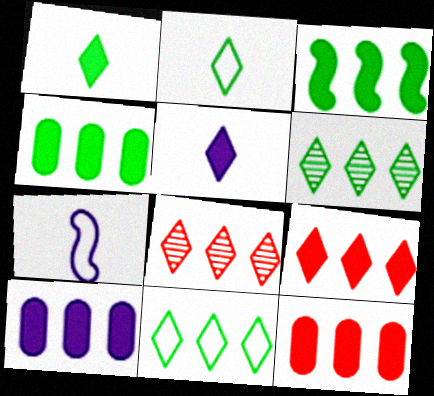[[3, 9, 10], 
[4, 10, 12]]